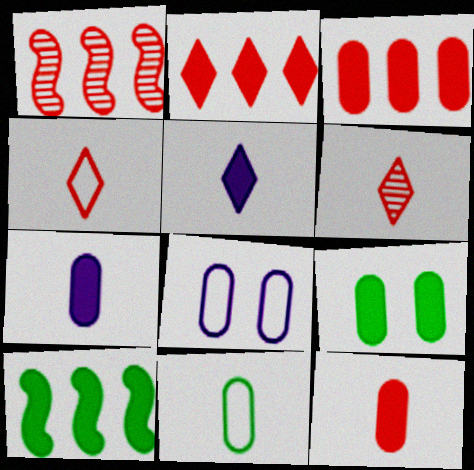[[3, 7, 9], 
[6, 8, 10]]